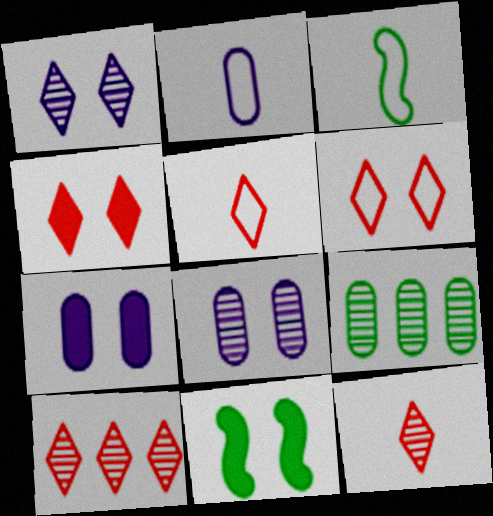[[2, 3, 5], 
[2, 10, 11], 
[3, 7, 10], 
[4, 5, 10], 
[4, 7, 11], 
[6, 8, 11]]